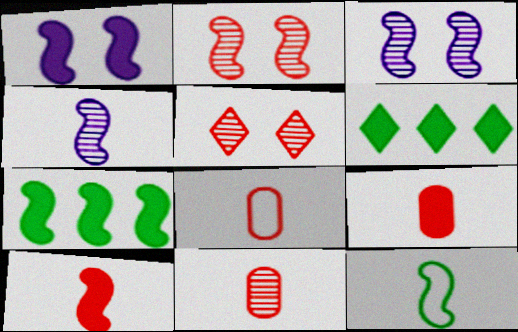[[1, 6, 9], 
[1, 7, 10], 
[3, 6, 8], 
[4, 10, 12], 
[8, 9, 11]]